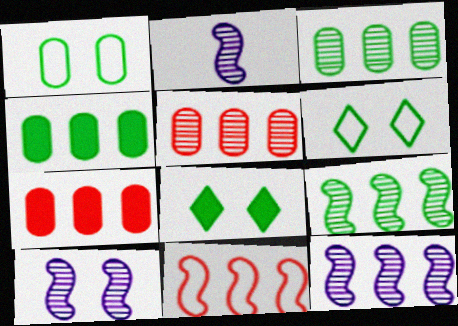[[2, 6, 7], 
[2, 10, 12]]